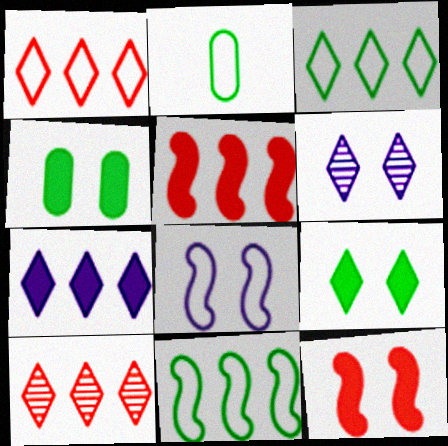[[1, 2, 8], 
[2, 5, 6], 
[3, 7, 10]]